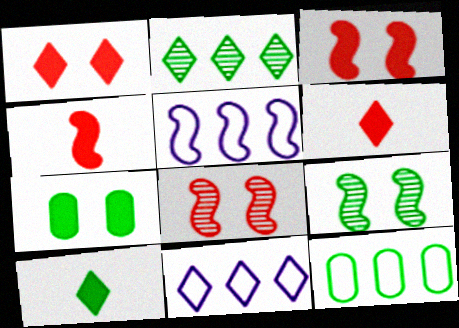[[4, 5, 9], 
[9, 10, 12]]